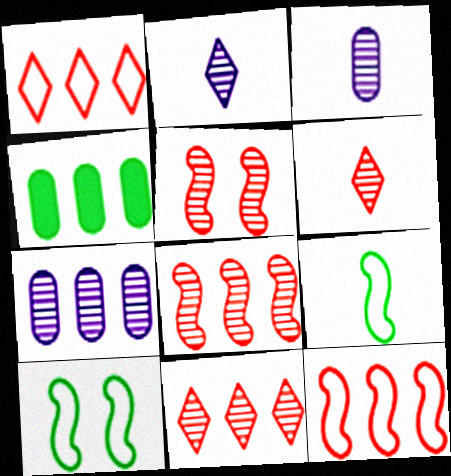[]